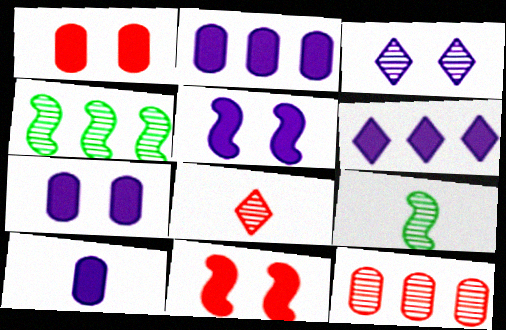[[2, 7, 10], 
[3, 9, 12], 
[5, 6, 10]]